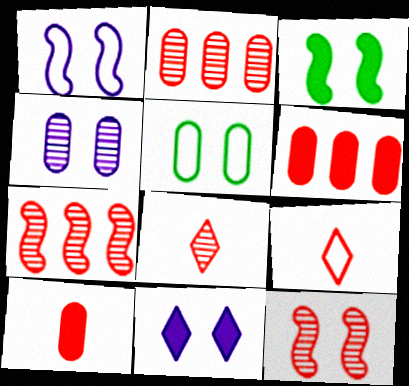[[1, 3, 12], 
[1, 4, 11], 
[2, 8, 12], 
[5, 11, 12], 
[6, 9, 12]]